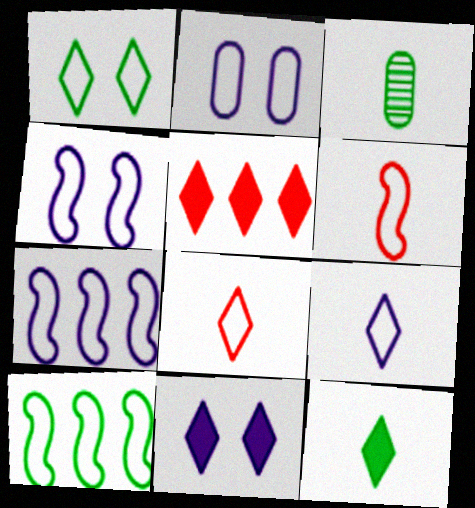[[2, 7, 9], 
[2, 8, 10], 
[3, 4, 5], 
[4, 6, 10], 
[5, 11, 12]]